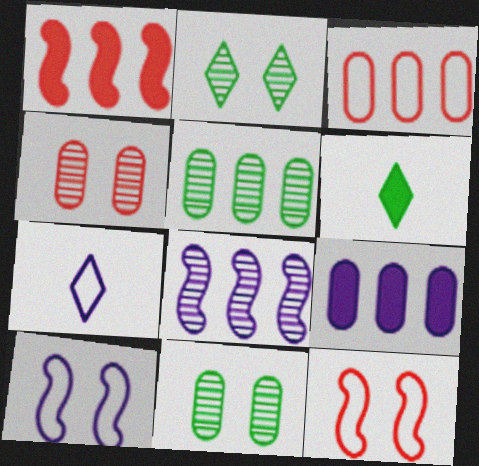[[1, 7, 11], 
[3, 5, 9]]